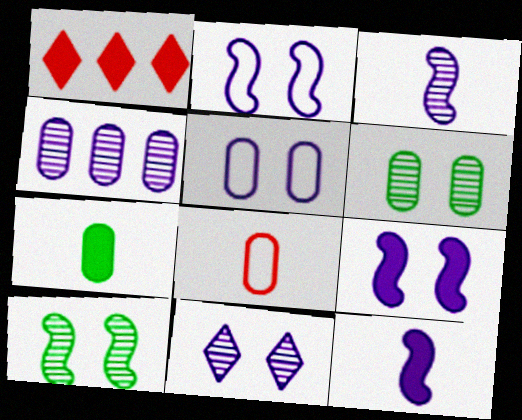[[1, 7, 9], 
[3, 4, 11], 
[5, 9, 11]]